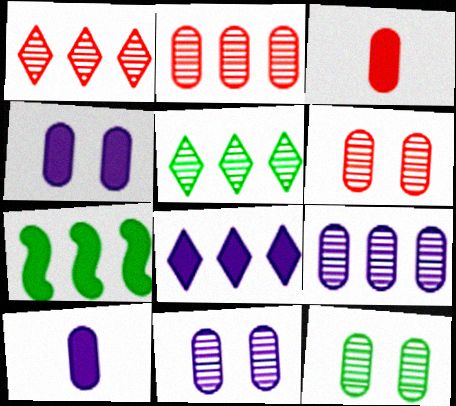[[6, 11, 12]]